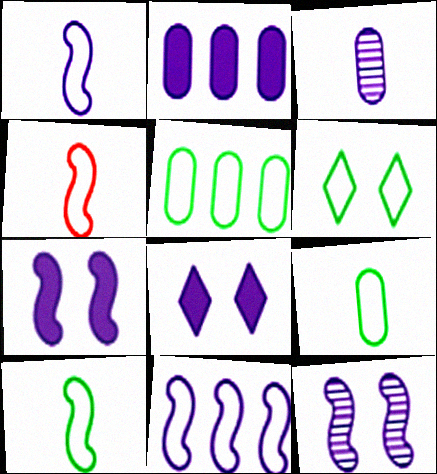[[1, 4, 10], 
[3, 8, 11], 
[5, 6, 10]]